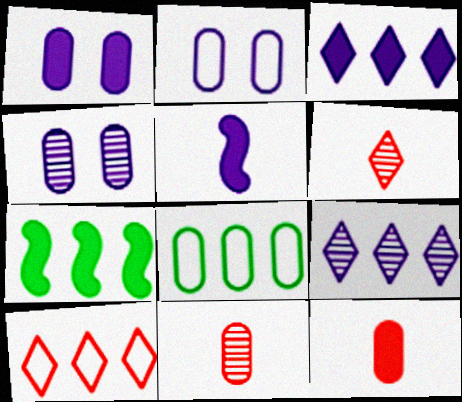[[1, 2, 4], 
[1, 3, 5], 
[1, 8, 11], 
[2, 5, 9], 
[2, 6, 7], 
[4, 8, 12]]